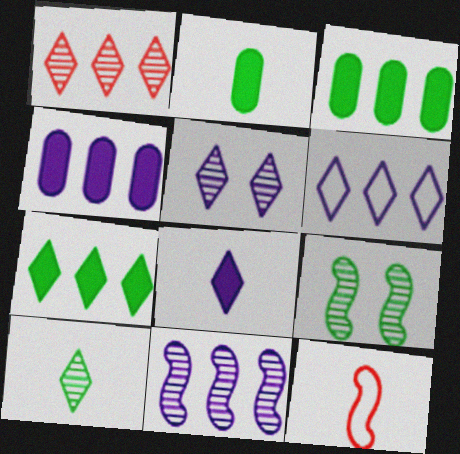[[1, 5, 10], 
[1, 6, 7], 
[3, 5, 12], 
[4, 6, 11], 
[5, 6, 8]]